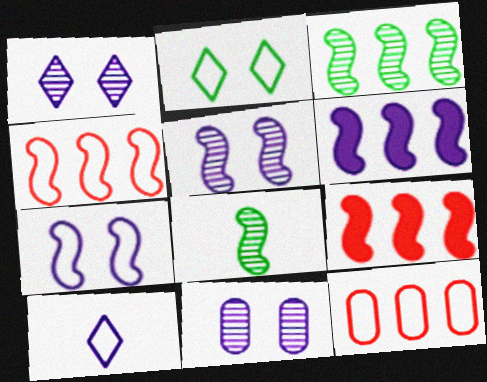[[1, 5, 11], 
[3, 4, 6], 
[6, 10, 11], 
[7, 8, 9]]